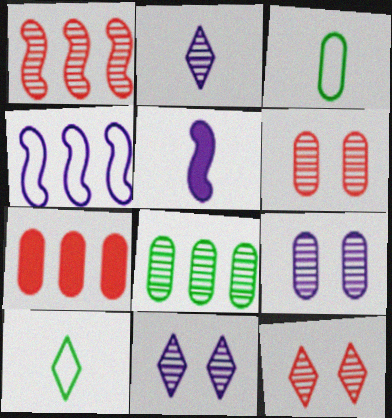[[3, 7, 9]]